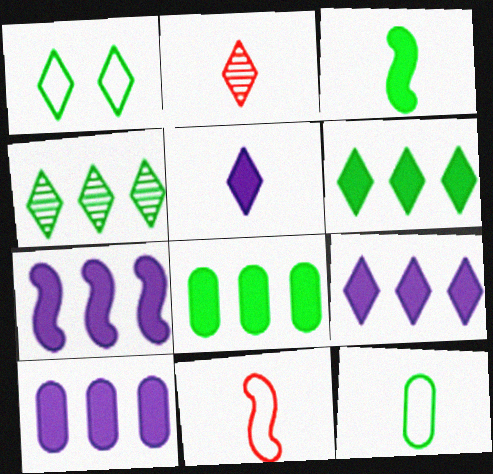[[1, 2, 9], 
[7, 9, 10]]